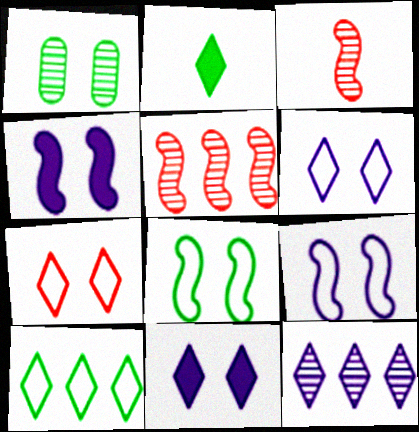[[1, 3, 12], 
[1, 4, 7], 
[2, 7, 12]]